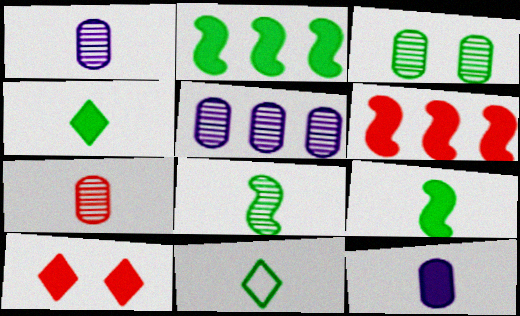[[2, 3, 11], 
[2, 10, 12], 
[3, 5, 7]]